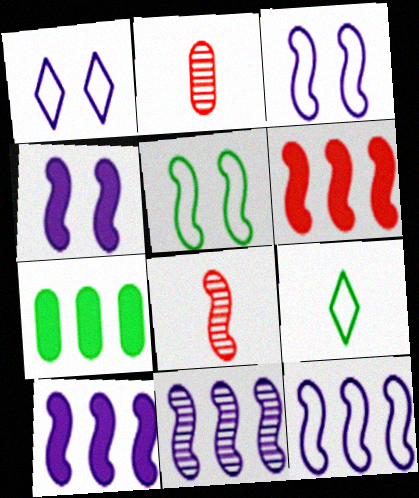[[1, 7, 8], 
[5, 8, 10], 
[10, 11, 12]]